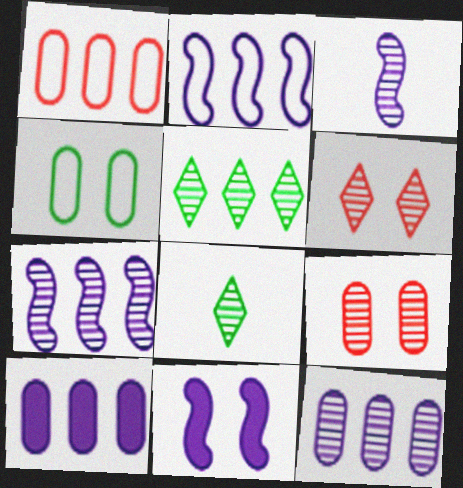[[1, 8, 11], 
[2, 3, 11], 
[3, 5, 9], 
[4, 6, 11], 
[7, 8, 9]]